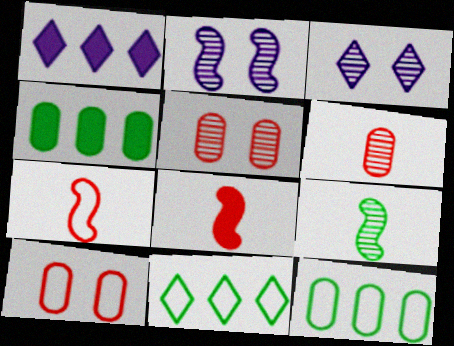[[1, 9, 10], 
[3, 4, 7], 
[3, 8, 12]]